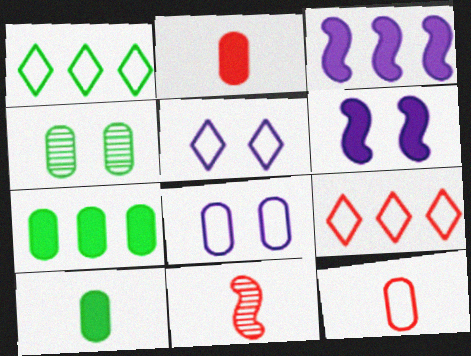[[5, 7, 11]]